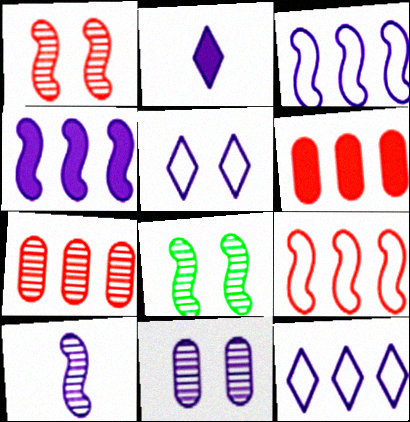[[2, 3, 11]]